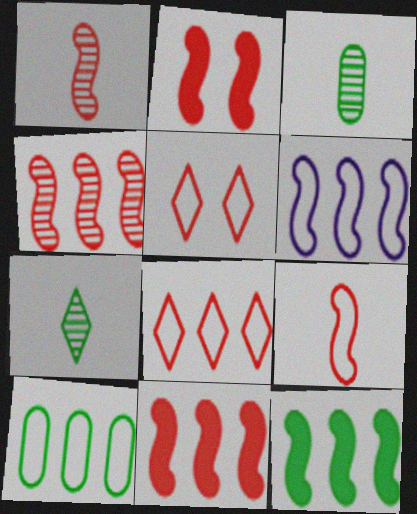[[2, 4, 9], 
[4, 6, 12], 
[6, 8, 10]]